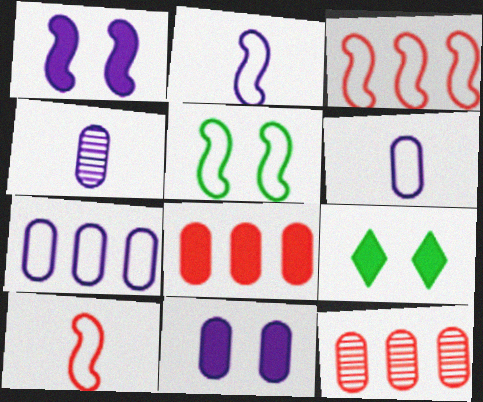[[2, 3, 5], 
[2, 9, 12], 
[3, 4, 9], 
[4, 7, 11]]